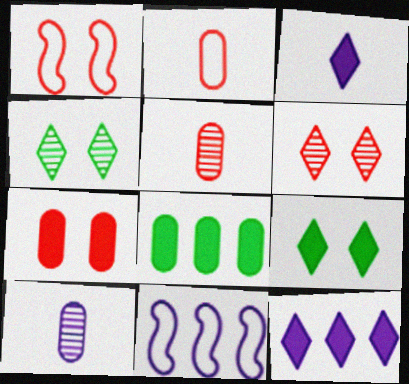[[1, 6, 7], 
[5, 9, 11]]